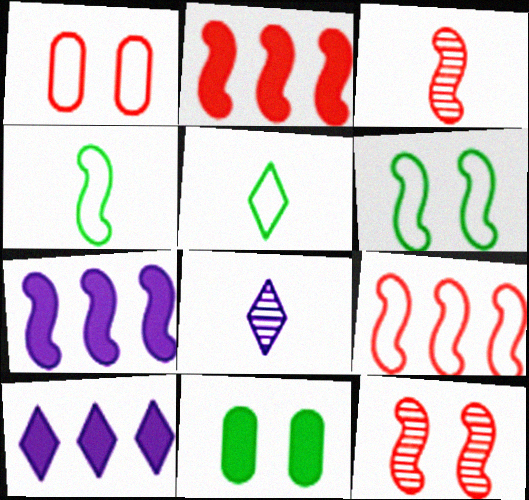[[3, 6, 7], 
[4, 7, 12], 
[8, 9, 11]]